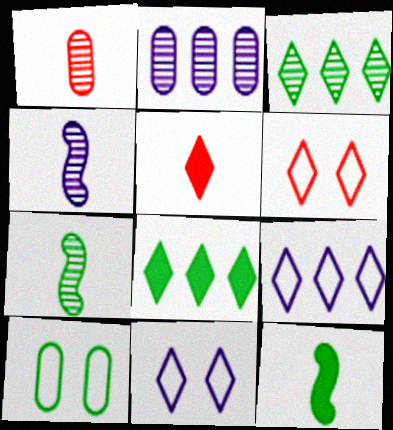[[2, 6, 12], 
[3, 5, 11], 
[3, 10, 12], 
[7, 8, 10]]